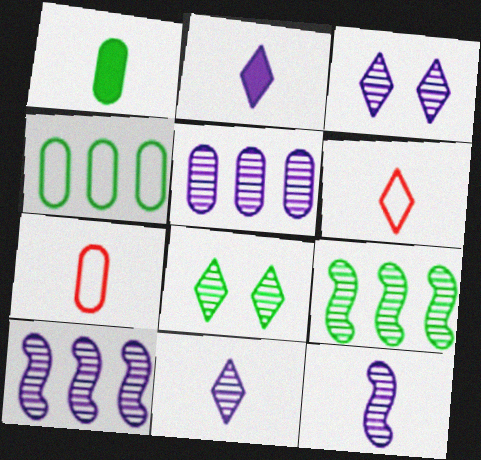[[1, 6, 12], 
[3, 5, 12]]